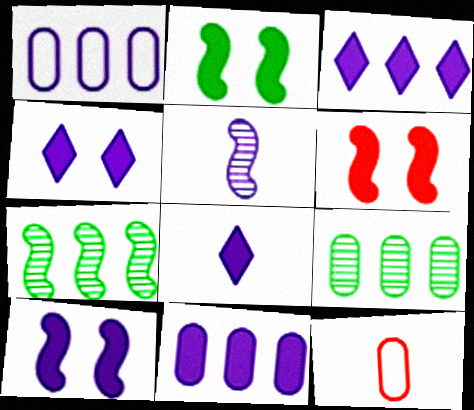[[1, 4, 5], 
[2, 6, 10], 
[3, 4, 8], 
[4, 7, 12], 
[8, 10, 11]]